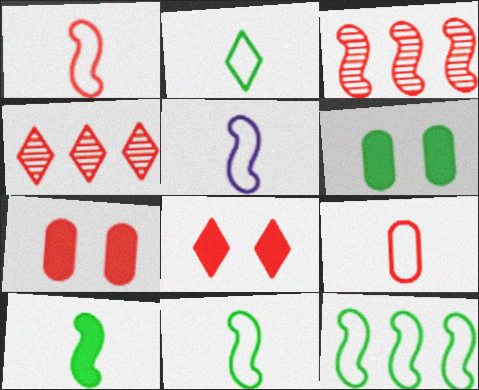[[1, 4, 7], 
[1, 5, 11], 
[2, 5, 9], 
[3, 8, 9], 
[4, 5, 6]]